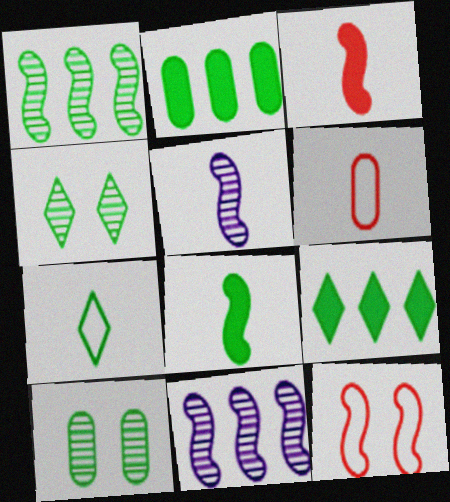[[4, 7, 9], 
[8, 11, 12]]